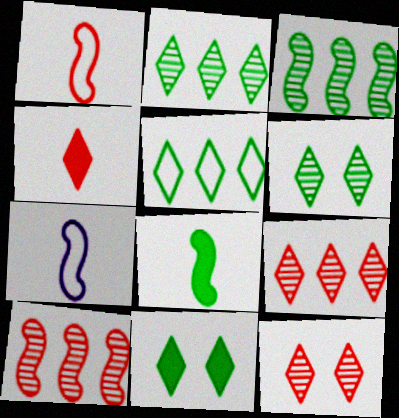[]